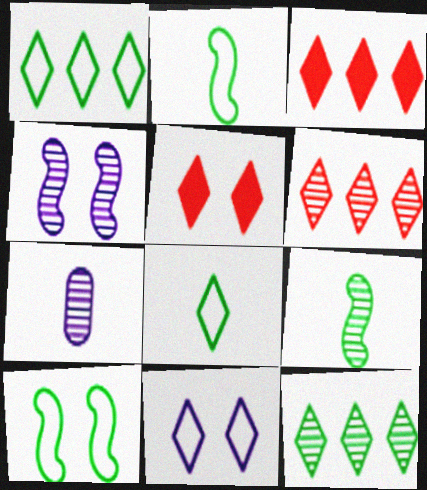[[3, 7, 10]]